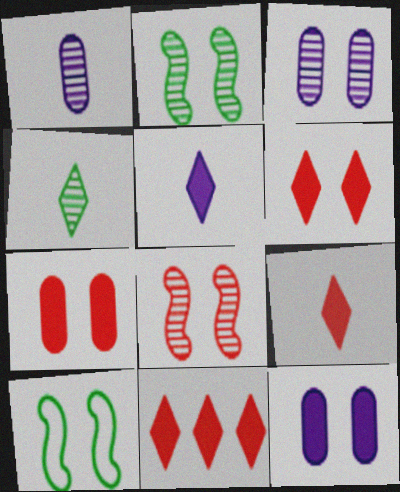[[1, 10, 11], 
[3, 6, 10], 
[6, 9, 11]]